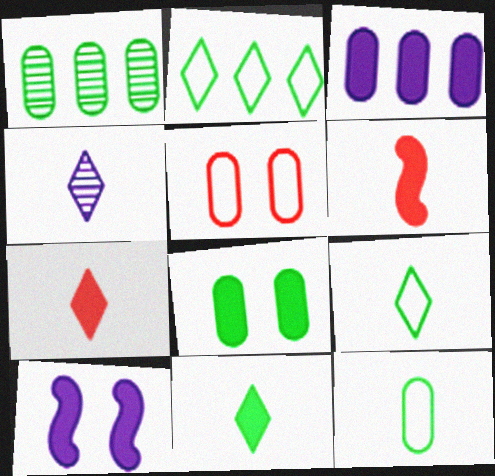[[1, 8, 12], 
[4, 6, 12], 
[4, 7, 9]]